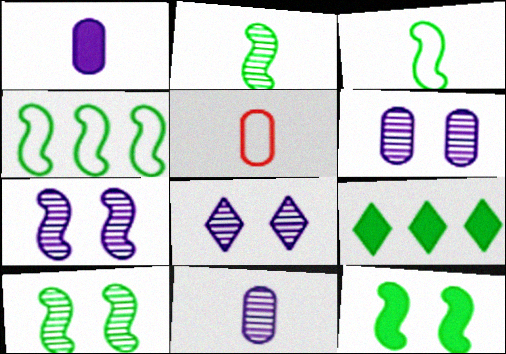[[2, 4, 12], 
[5, 7, 9], 
[6, 7, 8]]